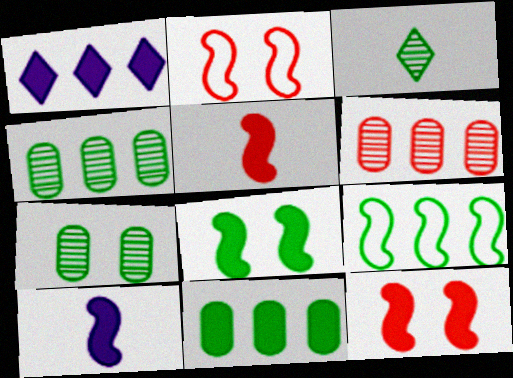[[1, 6, 9]]